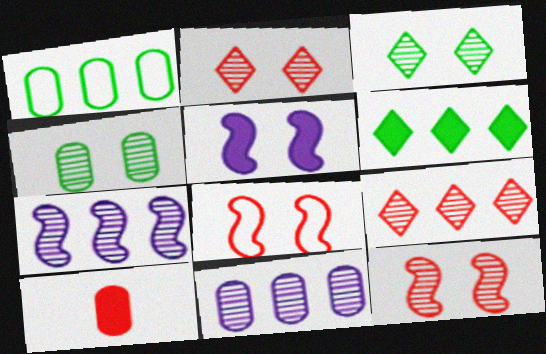[[5, 6, 10], 
[8, 9, 10]]